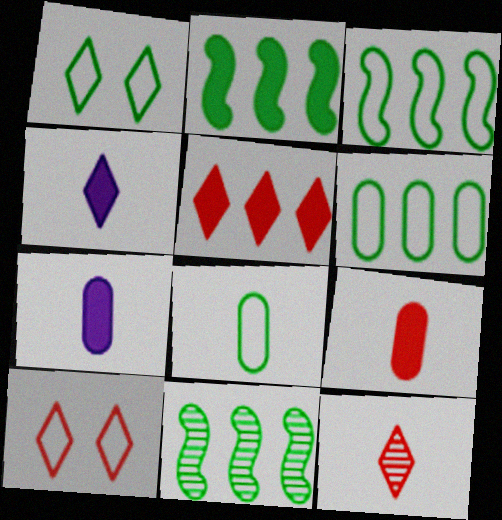[[1, 3, 8], 
[2, 3, 11], 
[5, 10, 12], 
[7, 10, 11]]